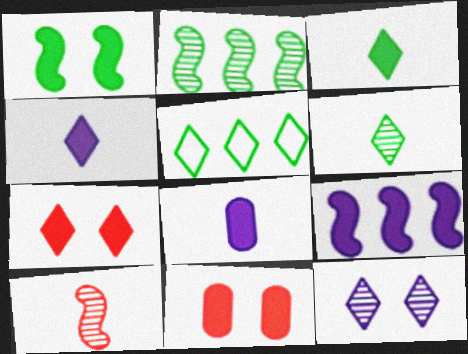[[3, 9, 11]]